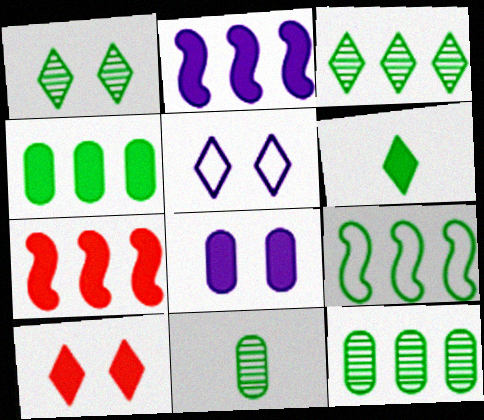[[1, 5, 10], 
[3, 4, 9], 
[5, 7, 11], 
[6, 7, 8]]